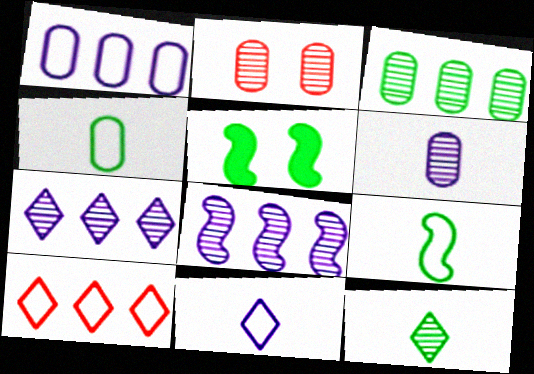[[2, 3, 6], 
[2, 8, 12], 
[5, 6, 10]]